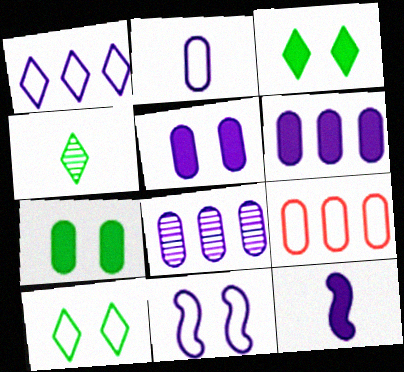[[1, 2, 11], 
[2, 5, 8]]